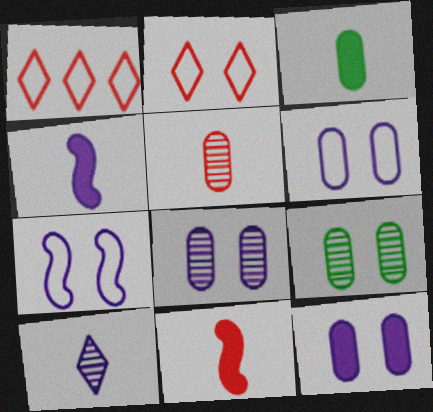[[1, 4, 9], 
[6, 8, 12]]